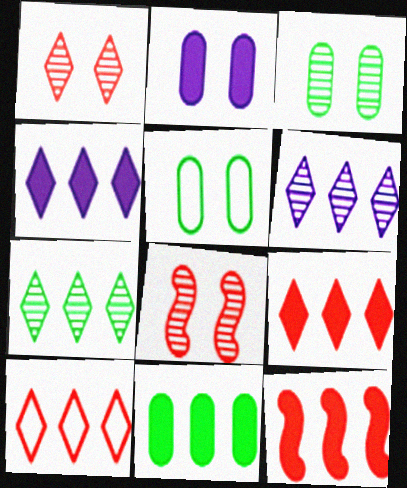[[4, 7, 10], 
[4, 11, 12]]